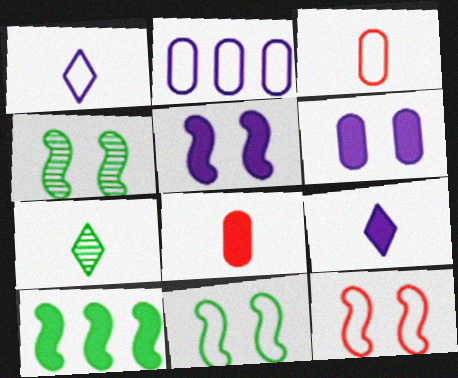[[4, 5, 12]]